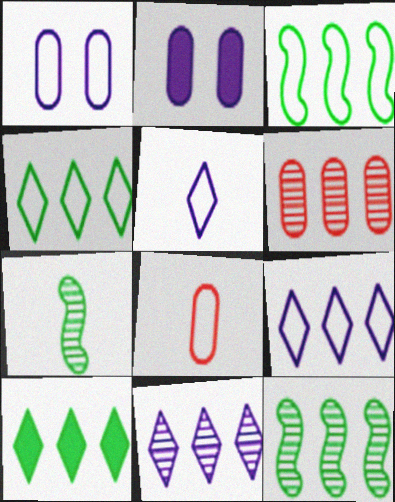[[6, 11, 12]]